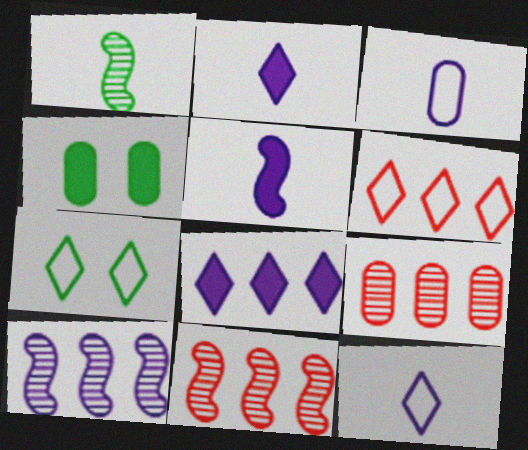[[3, 4, 9], 
[4, 11, 12], 
[5, 7, 9], 
[6, 7, 12]]